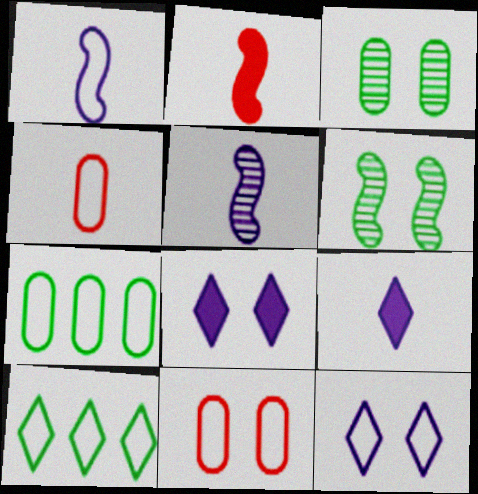[[1, 10, 11], 
[6, 8, 11]]